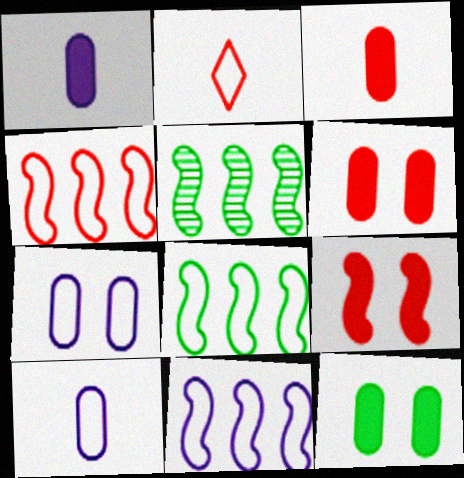[[2, 7, 8], 
[4, 8, 11]]